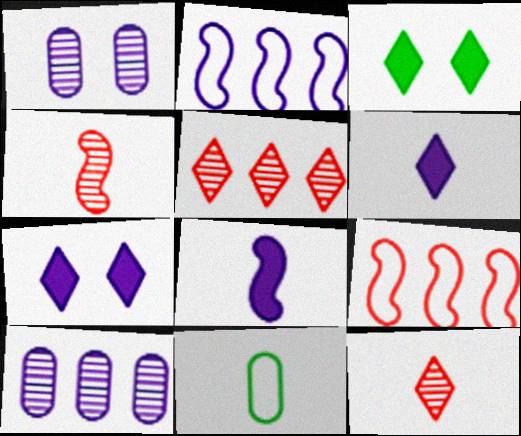[[1, 2, 6], 
[4, 6, 11], 
[8, 11, 12]]